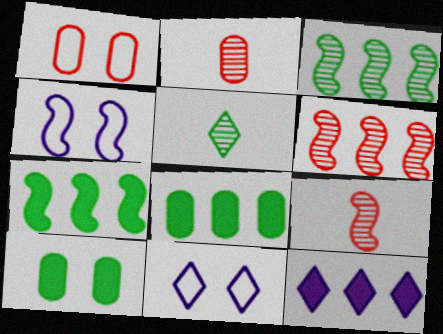[[2, 7, 11], 
[4, 7, 9], 
[8, 9, 11]]